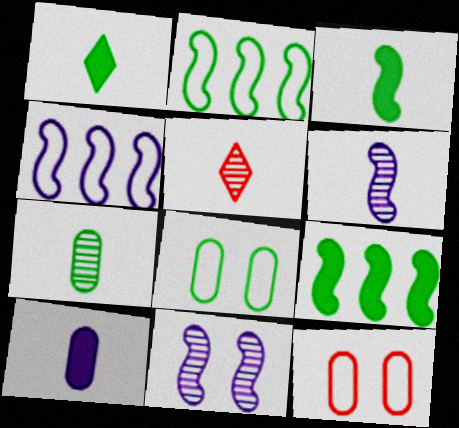[[5, 6, 7]]